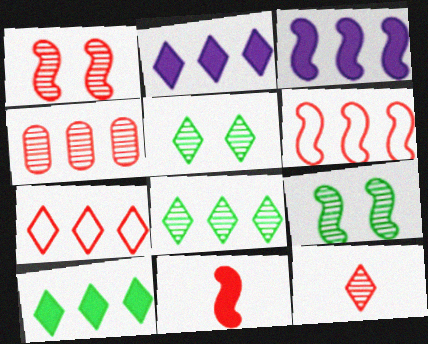[[1, 4, 12], 
[1, 6, 11], 
[2, 7, 8]]